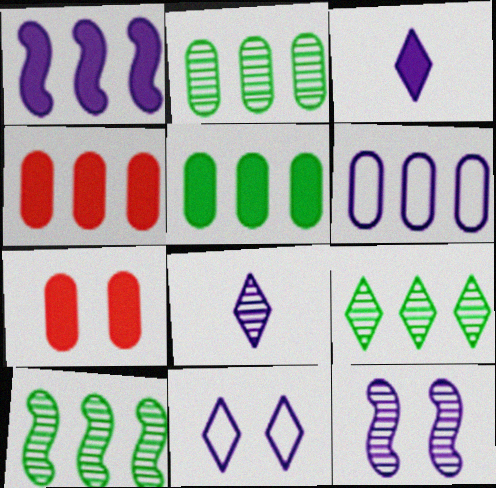[[2, 4, 6], 
[2, 9, 10], 
[3, 6, 12]]